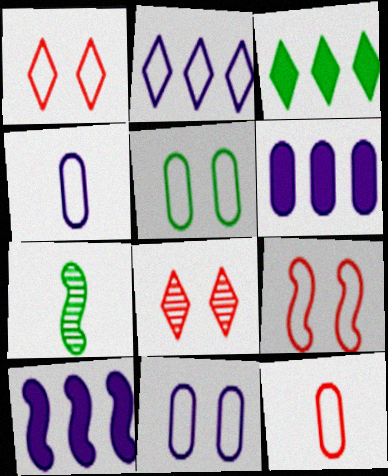[[1, 6, 7], 
[3, 5, 7], 
[7, 9, 10]]